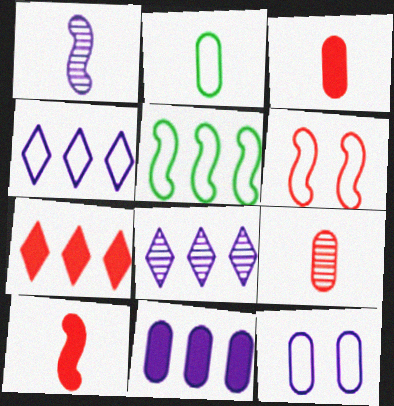[[2, 4, 6], 
[6, 7, 9]]